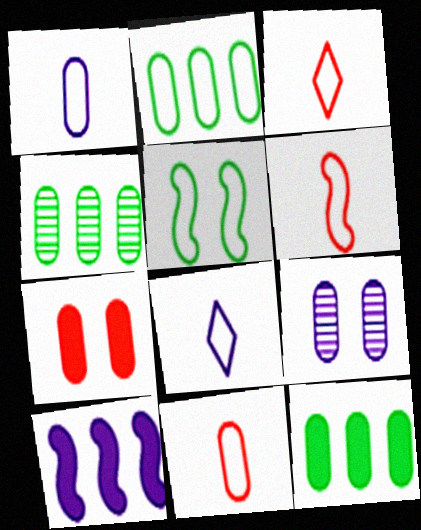[[1, 4, 7], 
[2, 4, 12], 
[3, 6, 11], 
[8, 9, 10], 
[9, 11, 12]]